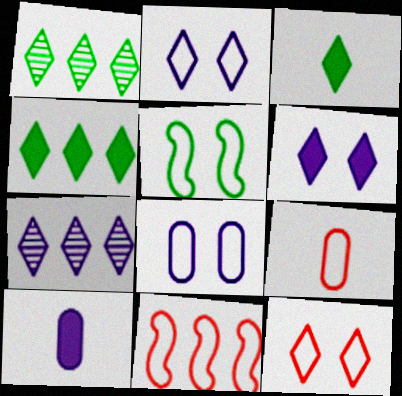[[3, 7, 12], 
[5, 8, 12], 
[9, 11, 12]]